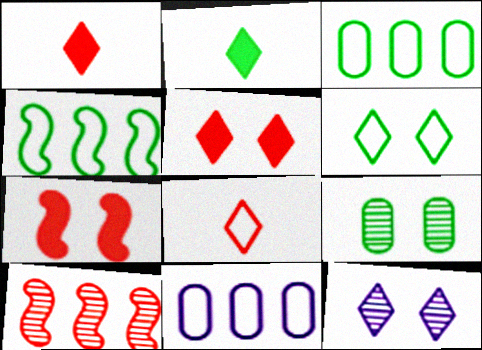[[2, 4, 9], 
[5, 6, 12]]